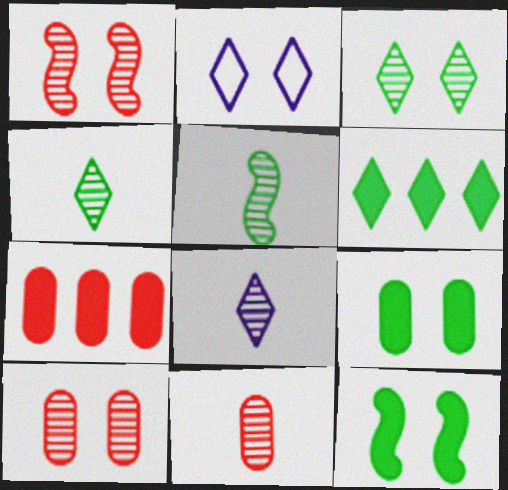[[1, 2, 9], 
[2, 5, 7], 
[2, 10, 12], 
[5, 8, 11]]